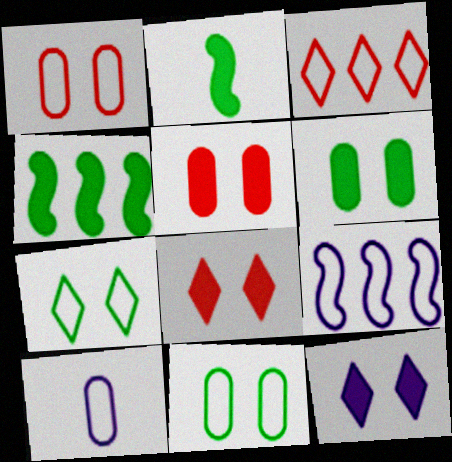[]